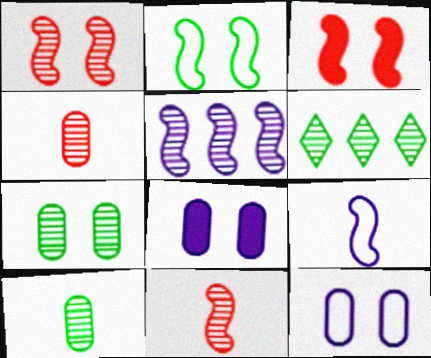[]